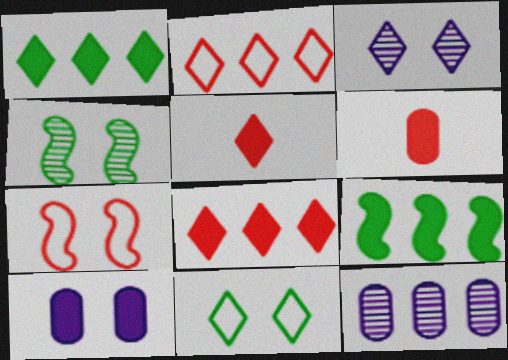[[2, 9, 12], 
[5, 9, 10]]